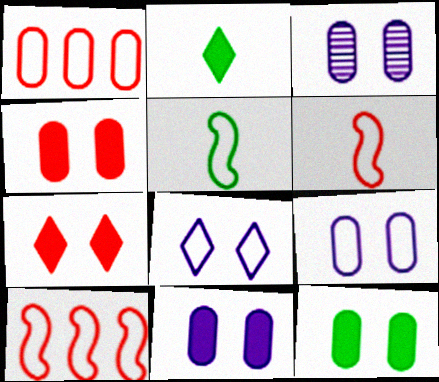[[1, 5, 8], 
[2, 3, 10], 
[3, 9, 11], 
[4, 11, 12]]